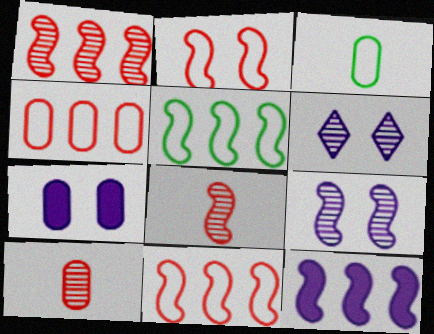[[1, 5, 12]]